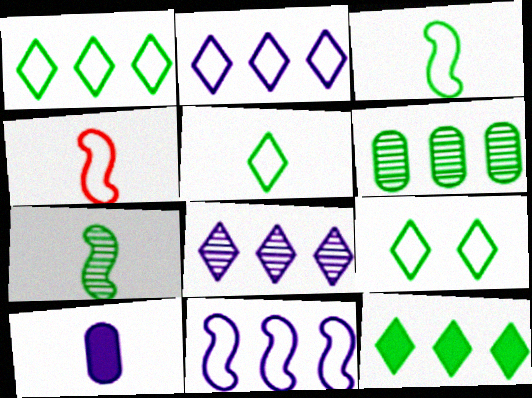[[1, 5, 9]]